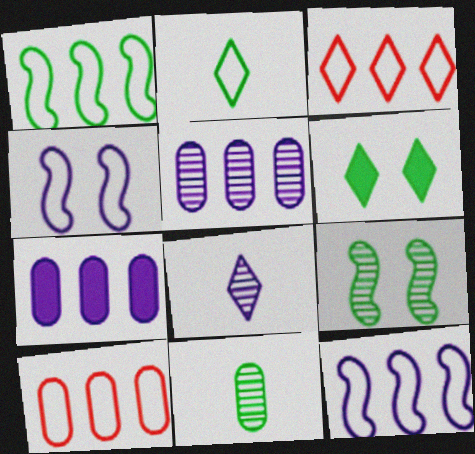[[1, 6, 11], 
[2, 4, 10], 
[3, 6, 8], 
[4, 7, 8]]